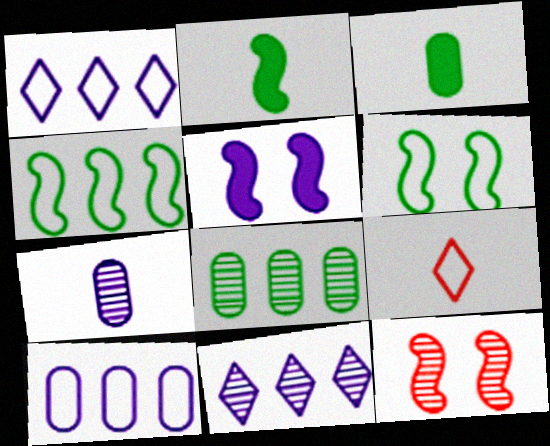[[1, 3, 12], 
[1, 5, 7], 
[2, 7, 9], 
[5, 6, 12], 
[5, 8, 9], 
[6, 9, 10]]